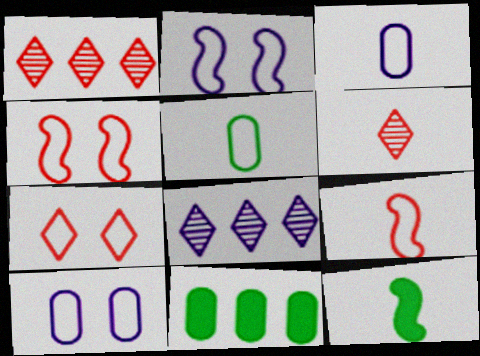[[1, 10, 12], 
[2, 6, 11], 
[3, 6, 12]]